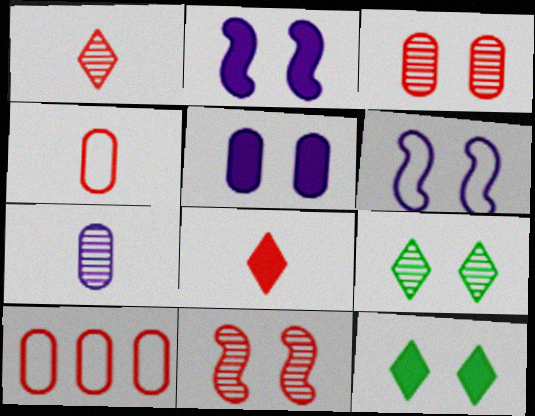[[3, 6, 12], 
[8, 10, 11]]